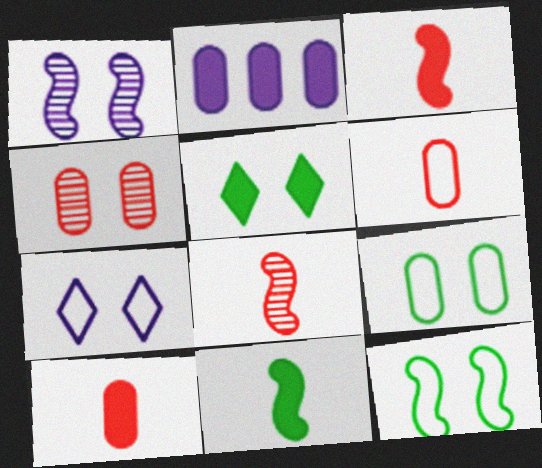[[2, 3, 5]]